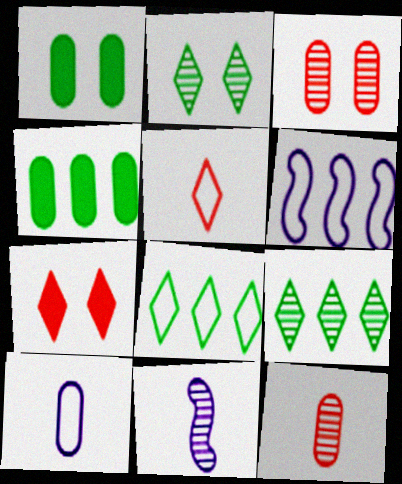[[3, 4, 10], 
[3, 9, 11]]